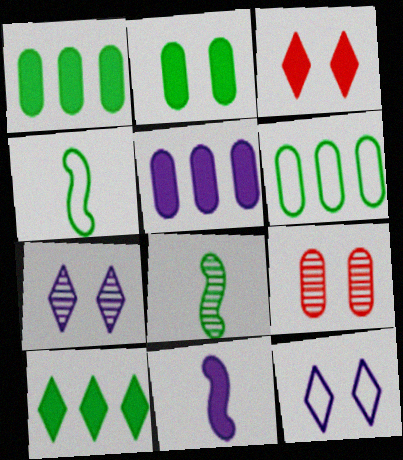[[1, 3, 11]]